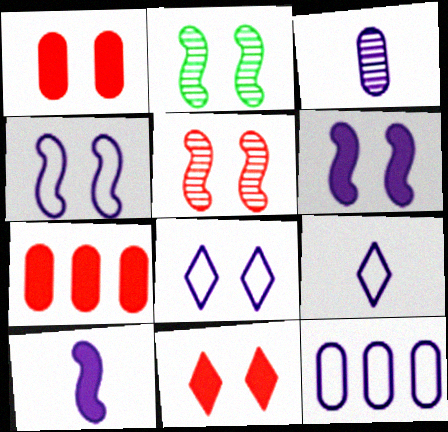[[1, 2, 8], 
[2, 7, 9], 
[3, 9, 10], 
[4, 9, 12]]